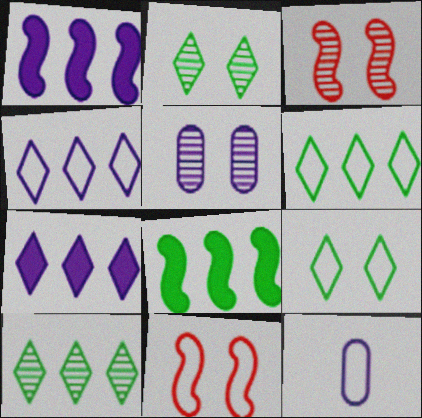[[2, 3, 5], 
[6, 11, 12]]